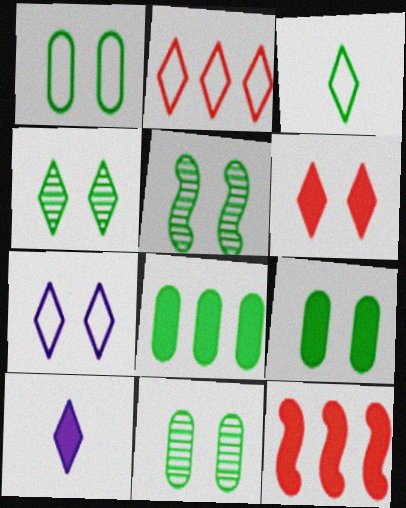[[1, 9, 11], 
[2, 3, 7], 
[2, 4, 10], 
[3, 5, 8], 
[4, 5, 11], 
[4, 6, 7], 
[9, 10, 12]]